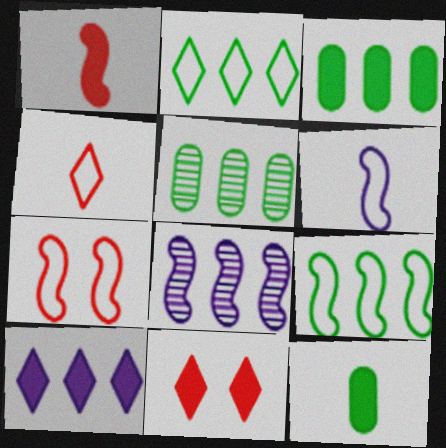[[5, 6, 11], 
[6, 7, 9]]